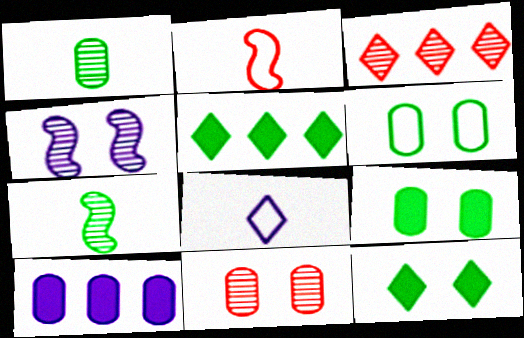[[1, 3, 4], 
[3, 8, 12], 
[4, 8, 10], 
[5, 6, 7]]